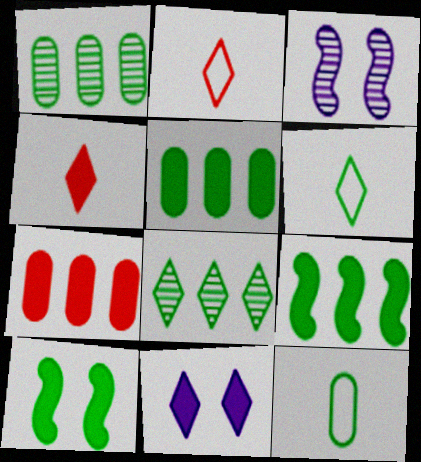[[1, 6, 10], 
[2, 3, 5], 
[2, 8, 11], 
[3, 6, 7], 
[8, 10, 12]]